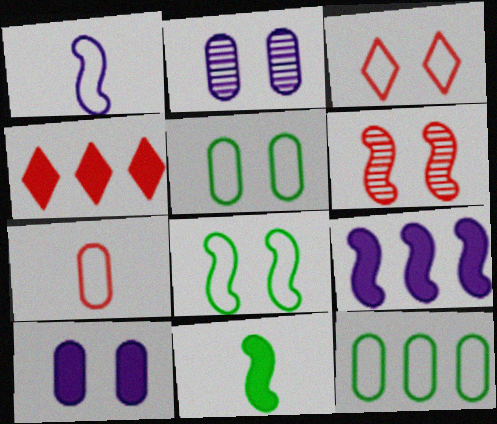[[1, 3, 12], 
[4, 6, 7], 
[4, 10, 11]]